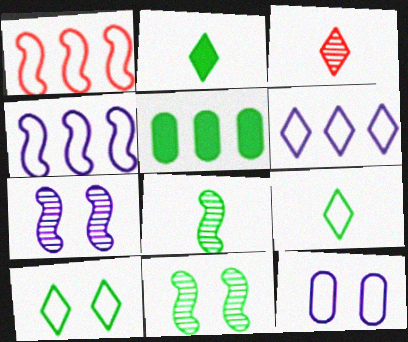[[1, 9, 12], 
[5, 8, 10], 
[5, 9, 11]]